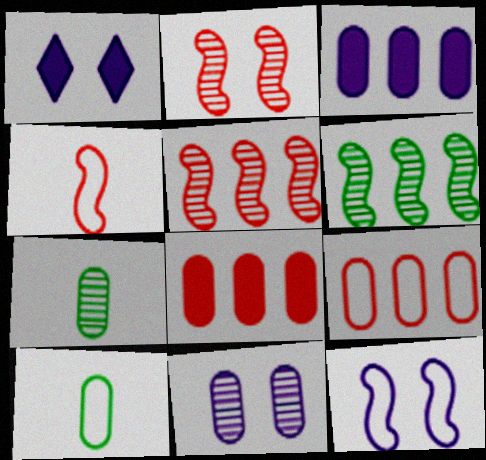[[1, 5, 10], 
[1, 11, 12], 
[8, 10, 11]]